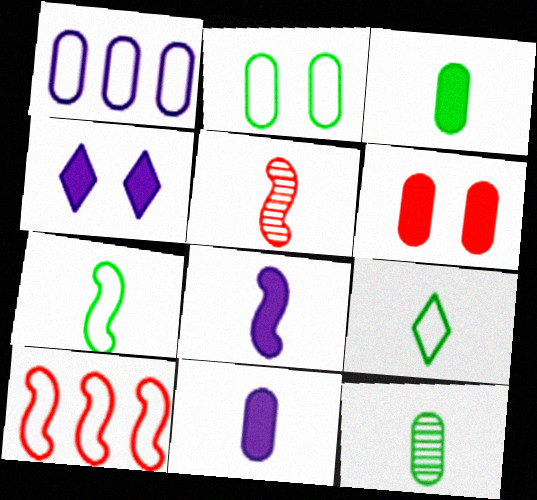[[1, 6, 12], 
[4, 10, 12], 
[5, 7, 8], 
[5, 9, 11]]